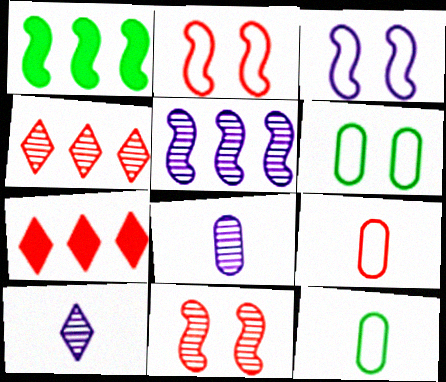[[7, 9, 11]]